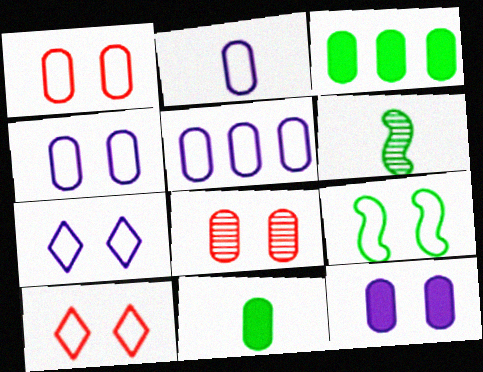[[1, 7, 9], 
[2, 3, 8], 
[2, 4, 5], 
[4, 9, 10], 
[5, 8, 11]]